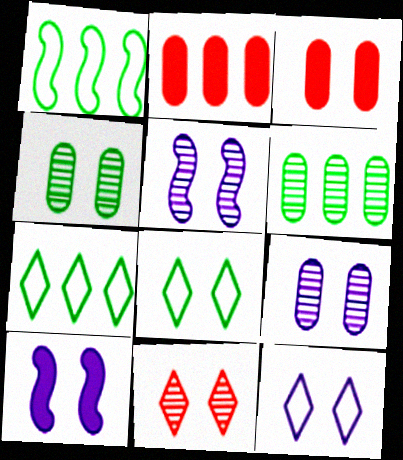[[3, 5, 8], 
[4, 5, 11], 
[9, 10, 12]]